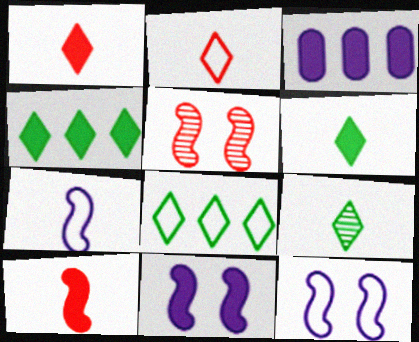[]